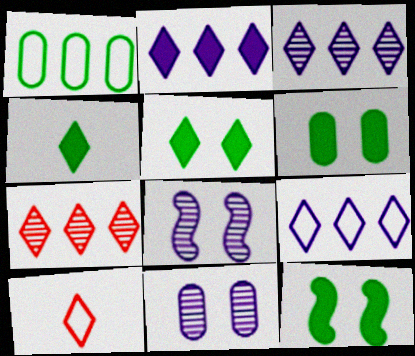[[2, 3, 9], 
[3, 5, 10], 
[5, 6, 12]]